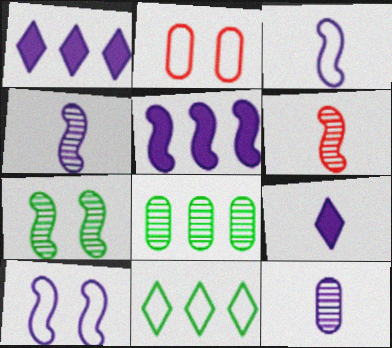[[1, 10, 12], 
[2, 3, 11], 
[3, 9, 12], 
[4, 5, 10]]